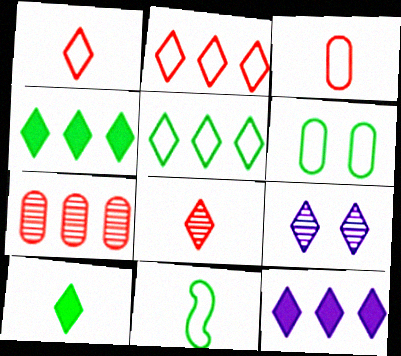[[1, 4, 9], 
[2, 9, 10], 
[5, 6, 11]]